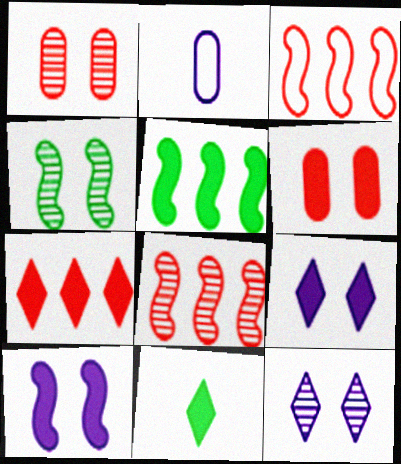[[1, 4, 12], 
[2, 4, 7], 
[7, 9, 11]]